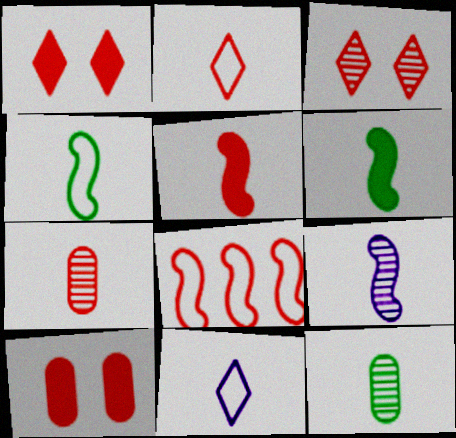[[1, 7, 8], 
[2, 5, 7], 
[4, 5, 9], 
[5, 11, 12], 
[6, 7, 11]]